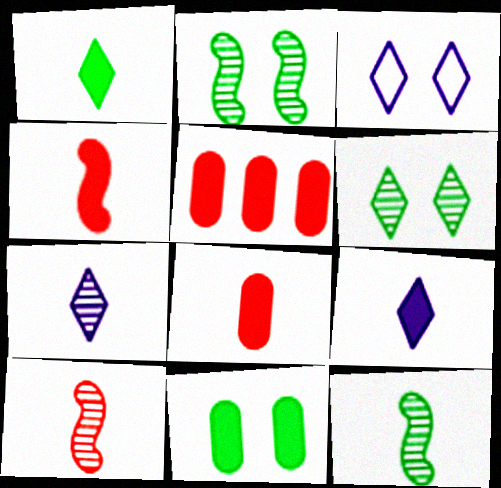[[3, 5, 12]]